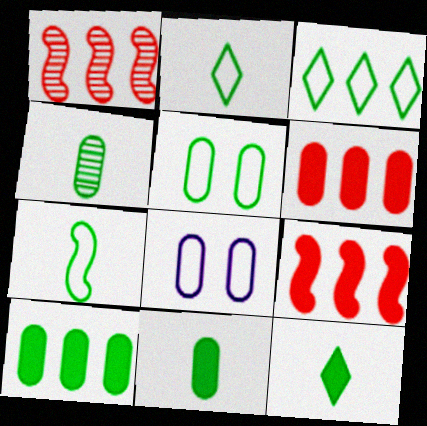[[1, 8, 12], 
[3, 5, 7], 
[4, 5, 10], 
[4, 6, 8], 
[4, 7, 12]]